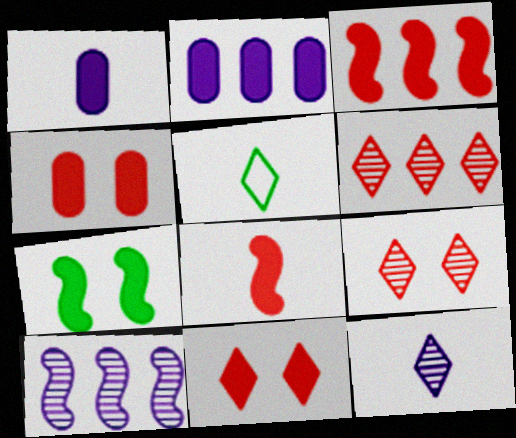[[4, 5, 10]]